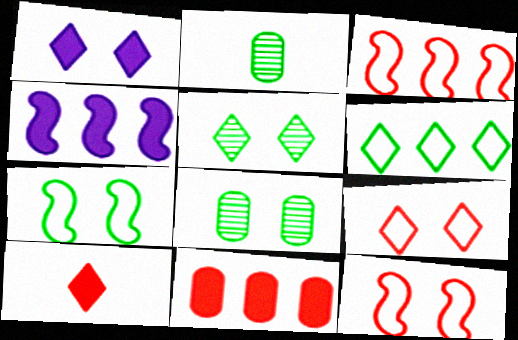[[1, 2, 3], 
[1, 5, 9], 
[1, 8, 12], 
[2, 4, 9]]